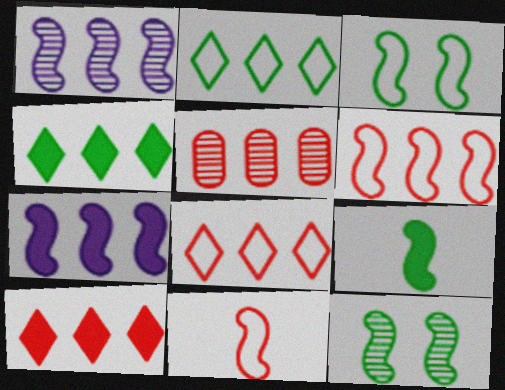[[2, 5, 7], 
[5, 6, 10], 
[7, 11, 12]]